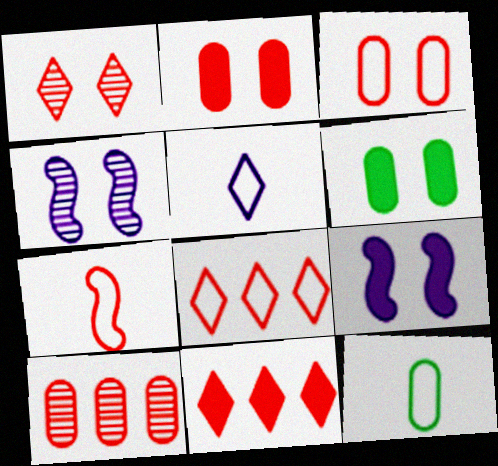[[3, 7, 8], 
[4, 11, 12], 
[5, 7, 12]]